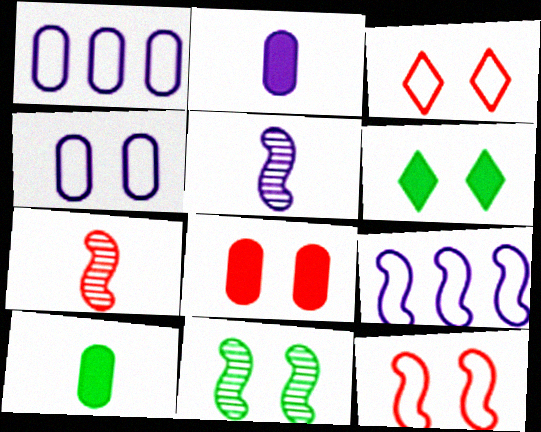[[1, 6, 7]]